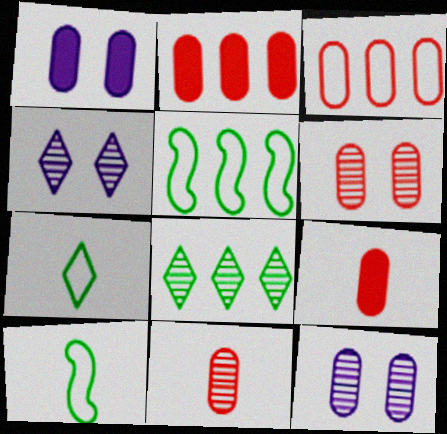[[2, 4, 10], 
[3, 6, 9], 
[4, 5, 9]]